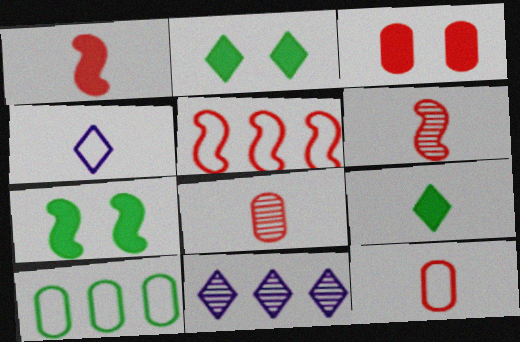[[7, 11, 12]]